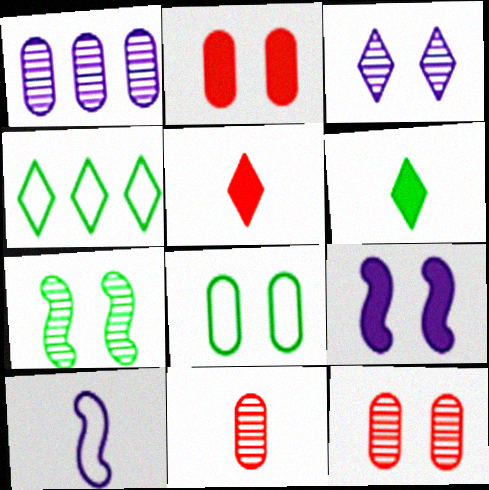[[3, 4, 5], 
[3, 7, 12], 
[4, 9, 11], 
[6, 10, 11]]